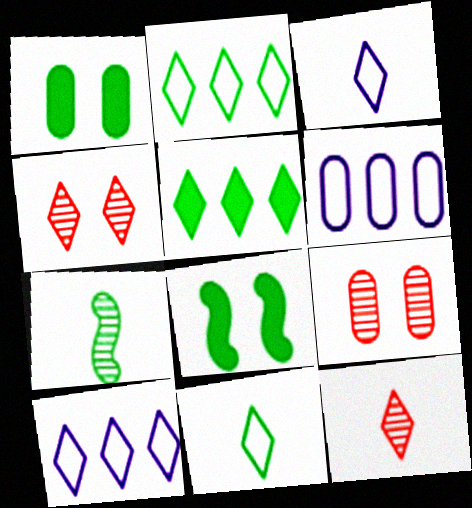[[1, 2, 7], 
[3, 4, 5], 
[6, 8, 12]]